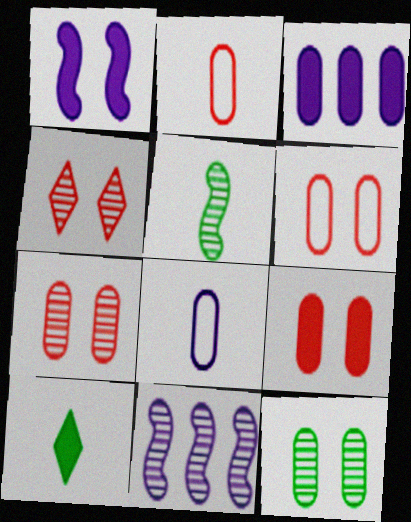[[2, 3, 12], 
[6, 7, 9], 
[6, 10, 11]]